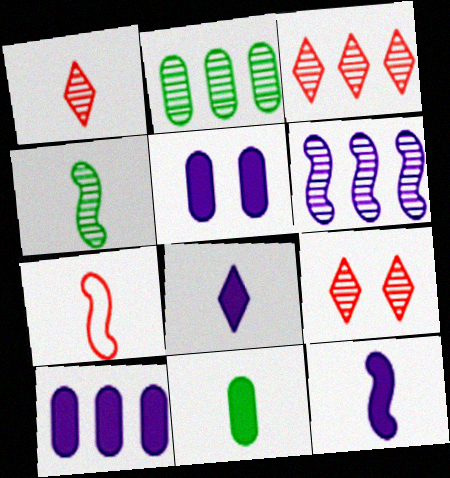[[1, 3, 9], 
[2, 3, 6], 
[4, 7, 12]]